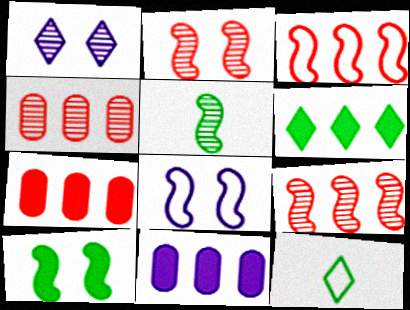[[1, 4, 5], 
[2, 8, 10], 
[2, 11, 12]]